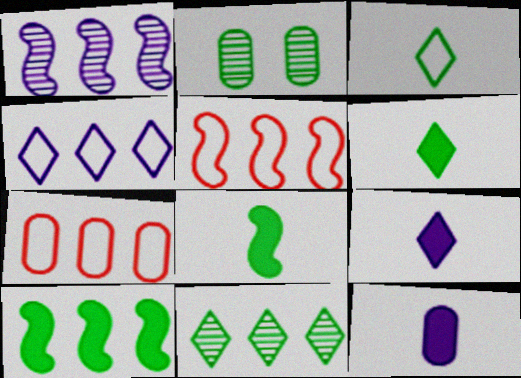[[1, 5, 10], 
[2, 3, 10], 
[2, 5, 9], 
[2, 7, 12]]